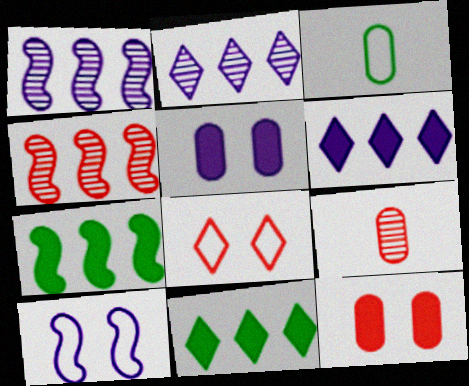[[9, 10, 11]]